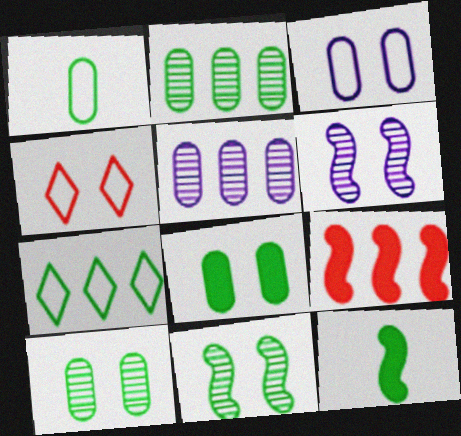[[1, 2, 8], 
[4, 5, 12], 
[4, 6, 8], 
[5, 7, 9], 
[7, 10, 12]]